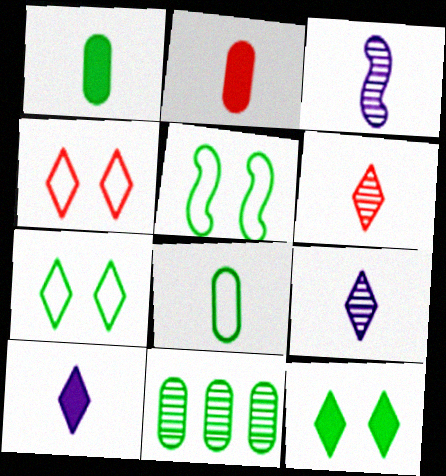[]